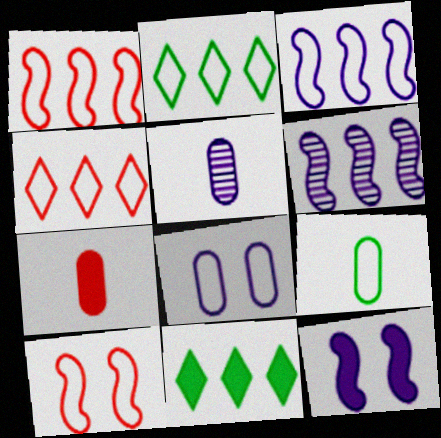[[5, 7, 9], 
[5, 10, 11], 
[7, 11, 12]]